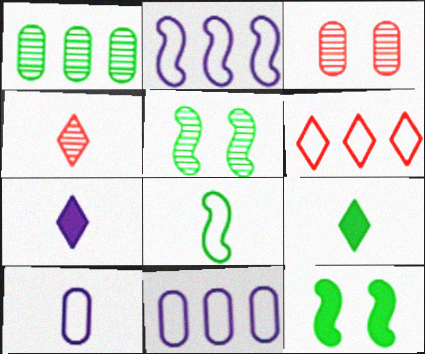[[2, 3, 9], 
[4, 11, 12]]